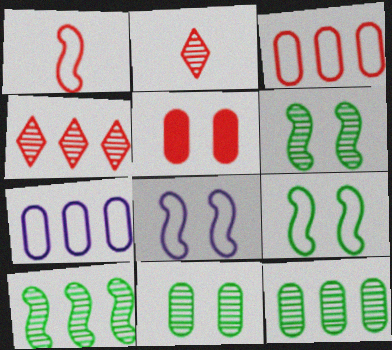[[1, 4, 5]]